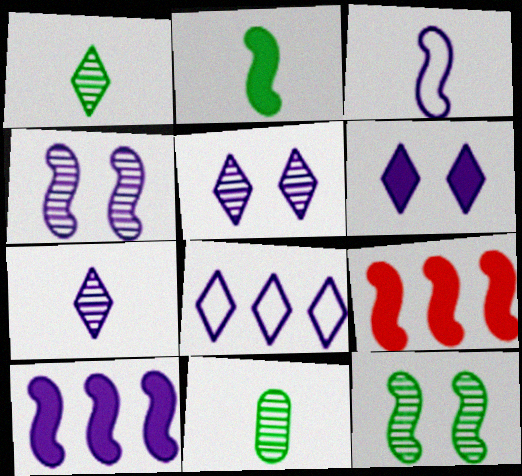[[3, 4, 10], 
[3, 9, 12], 
[6, 7, 8]]